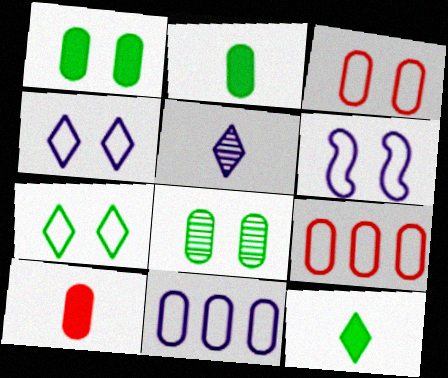[[3, 6, 7], 
[8, 10, 11]]